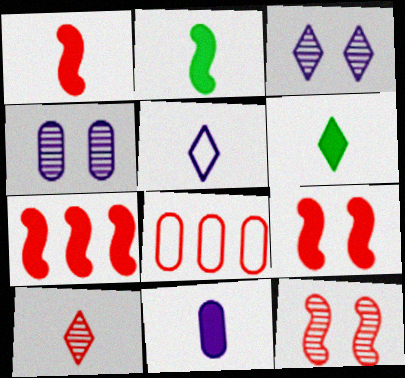[[1, 6, 11], 
[1, 7, 9], 
[2, 3, 8], 
[5, 6, 10], 
[8, 9, 10]]